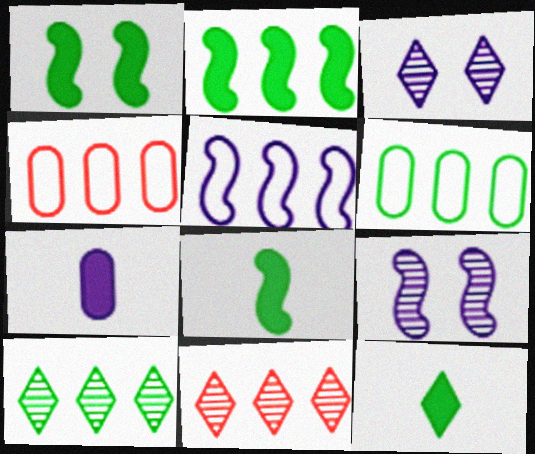[[1, 2, 8], 
[2, 6, 10], 
[3, 4, 8], 
[3, 5, 7], 
[4, 9, 12]]